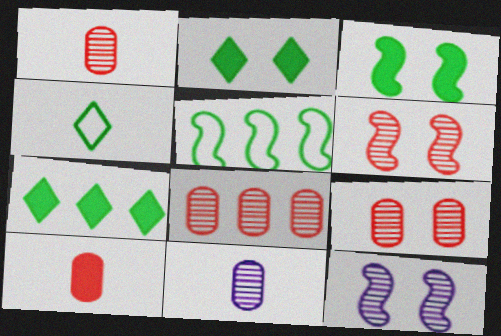[[1, 8, 9]]